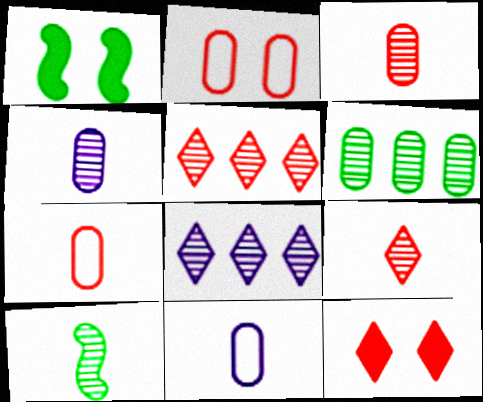[[1, 5, 11], 
[1, 7, 8], 
[4, 9, 10]]